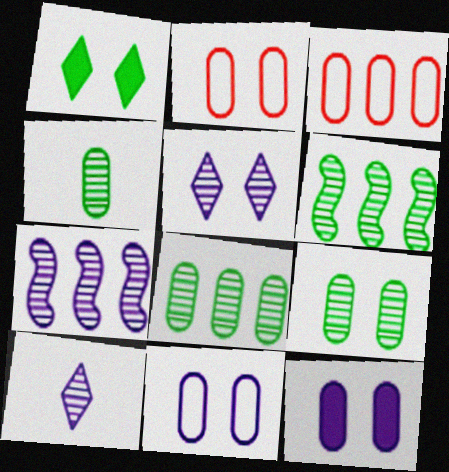[[2, 9, 12], 
[3, 4, 12], 
[4, 8, 9]]